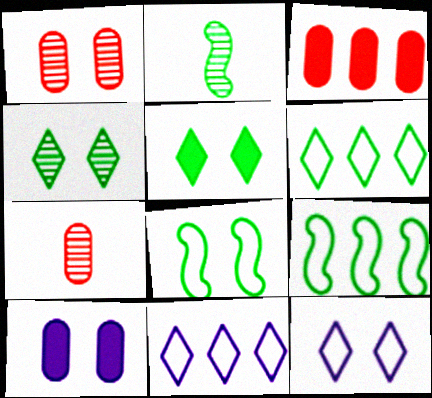[[2, 3, 12]]